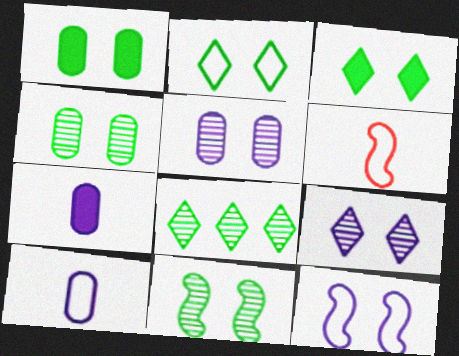[[1, 2, 11]]